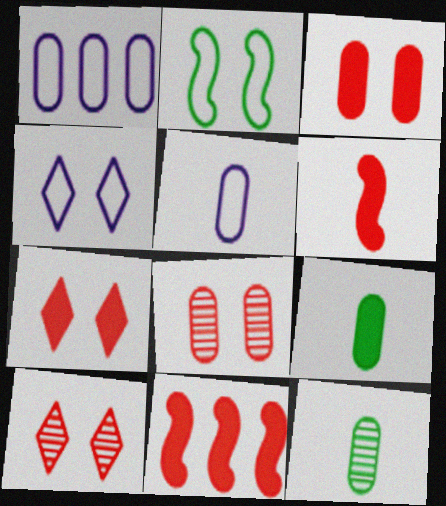[[1, 3, 12], 
[1, 8, 9], 
[4, 11, 12]]